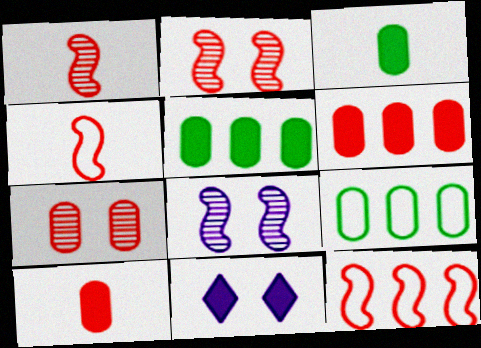[[1, 9, 11]]